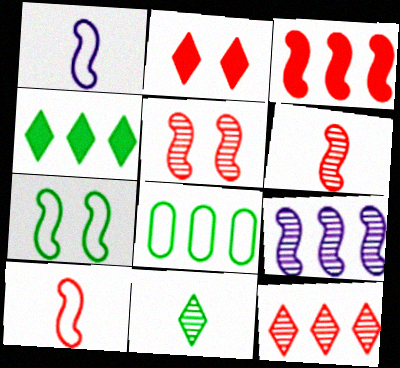[[3, 5, 10]]